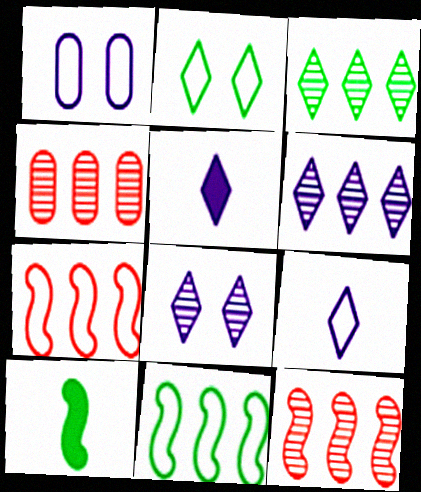[]